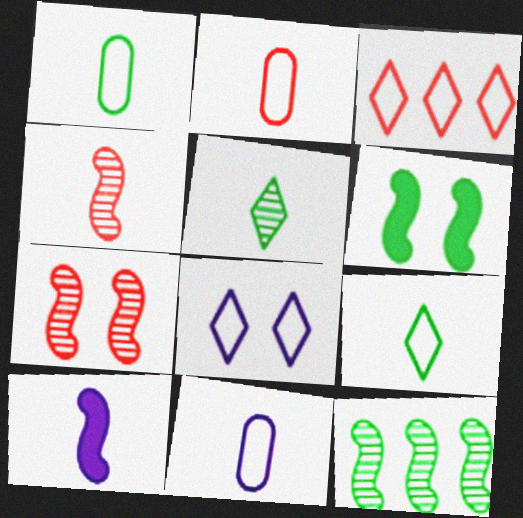[[1, 2, 11], 
[2, 5, 10], 
[3, 8, 9]]